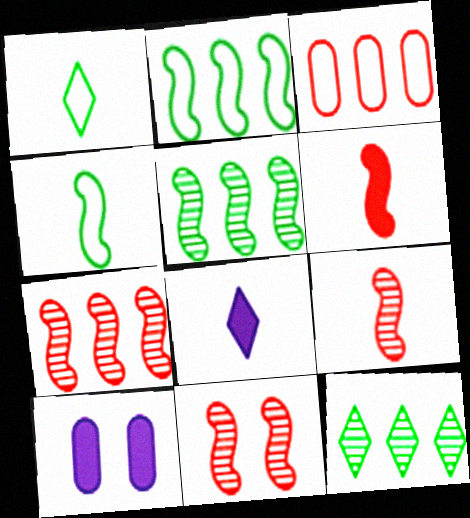[[1, 7, 10], 
[7, 9, 11]]